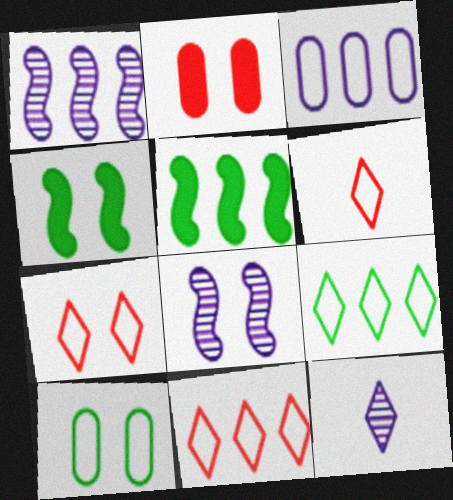[[6, 7, 11]]